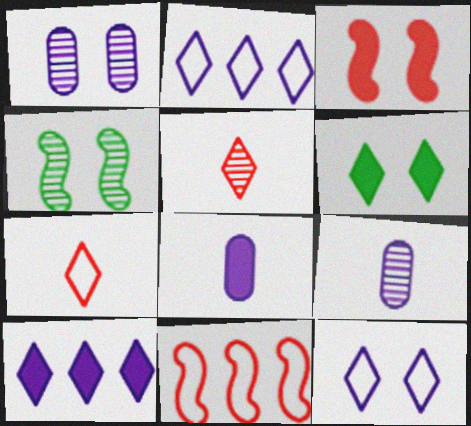[[2, 5, 6], 
[6, 9, 11]]